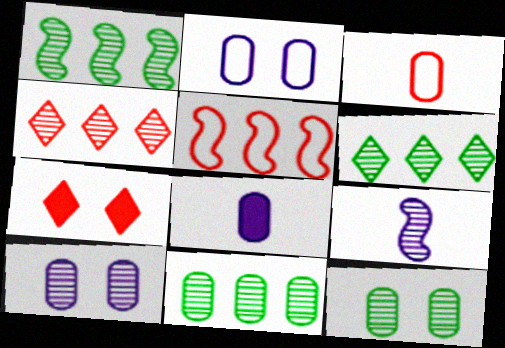[[1, 6, 11], 
[4, 9, 12]]